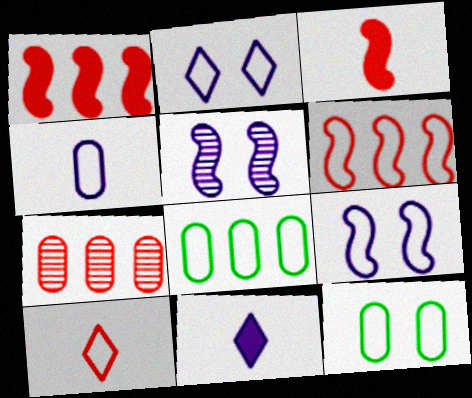[[8, 9, 10]]